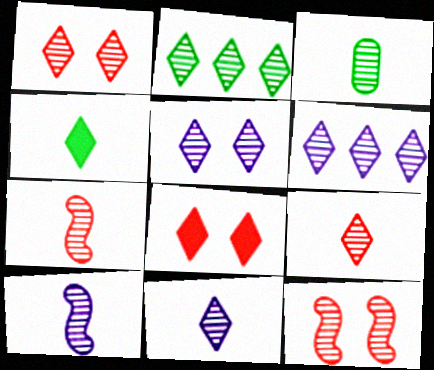[[1, 2, 11], 
[2, 5, 9], 
[3, 6, 12], 
[3, 7, 11], 
[3, 9, 10], 
[5, 6, 11]]